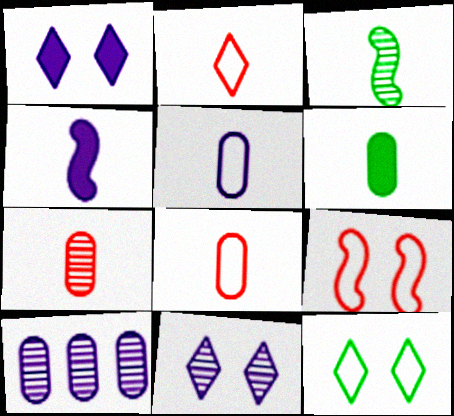[[5, 6, 7]]